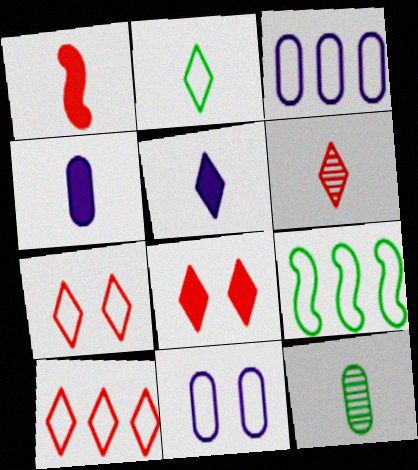[[2, 5, 6], 
[3, 9, 10], 
[6, 8, 10]]